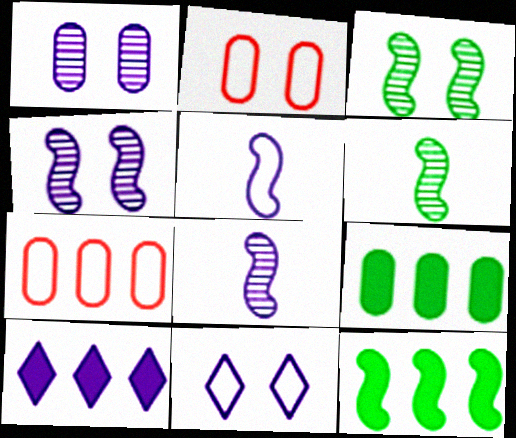[[1, 5, 10], 
[2, 6, 10]]